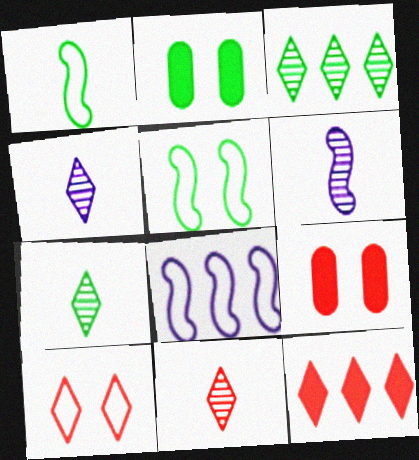[[1, 2, 3], 
[2, 8, 11], 
[4, 7, 11], 
[7, 8, 9], 
[10, 11, 12]]